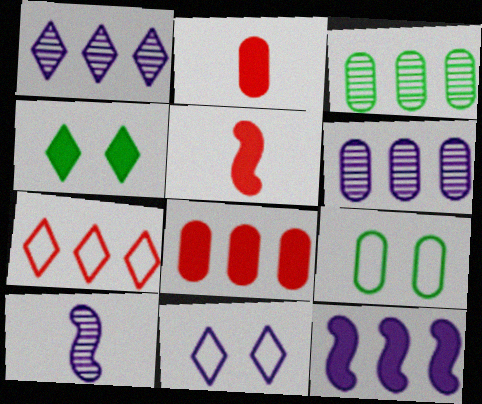[[1, 5, 9], 
[2, 4, 12], 
[2, 6, 9], 
[3, 5, 11], 
[3, 7, 12]]